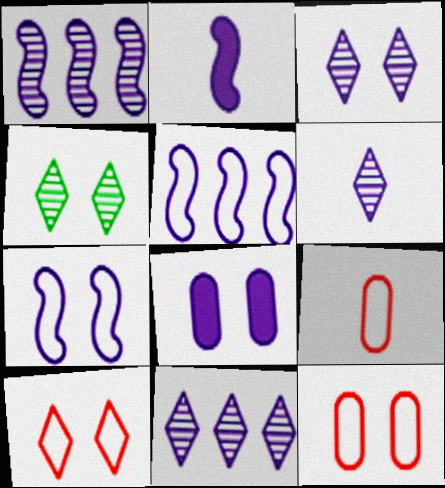[[1, 2, 7], 
[3, 6, 11], 
[3, 7, 8], 
[5, 6, 8]]